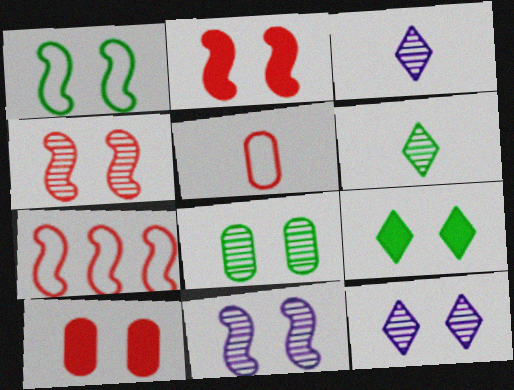[[1, 2, 11], 
[1, 8, 9], 
[1, 10, 12], 
[4, 8, 12]]